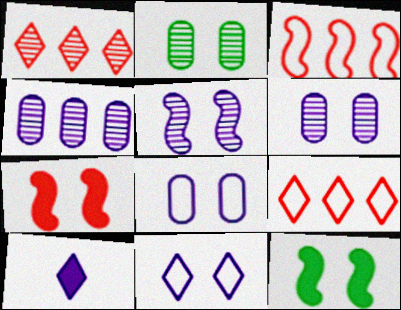[[2, 3, 10], 
[2, 7, 11]]